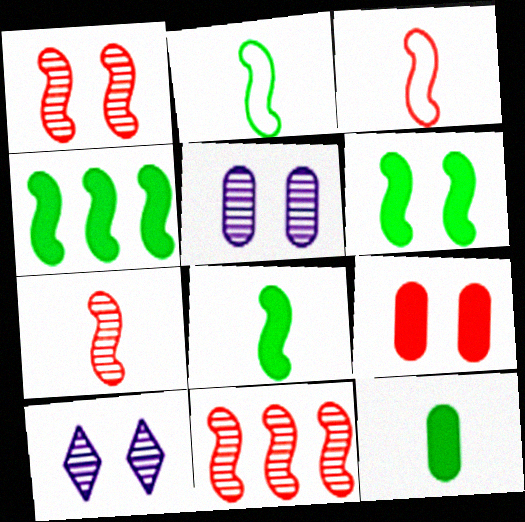[[1, 7, 11], 
[4, 6, 8]]